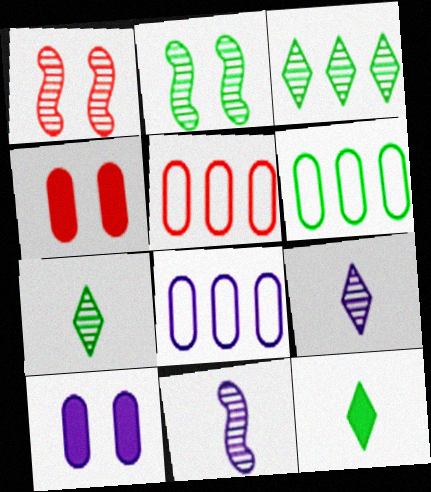[[1, 8, 12], 
[2, 6, 12], 
[5, 6, 8]]